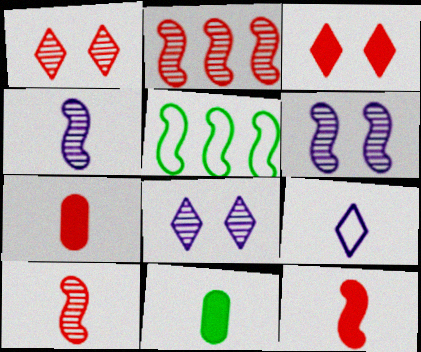[[5, 6, 12], 
[5, 7, 8], 
[9, 10, 11]]